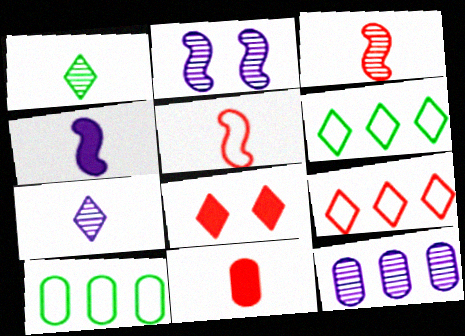[[2, 6, 11], 
[2, 7, 12], 
[6, 7, 8]]